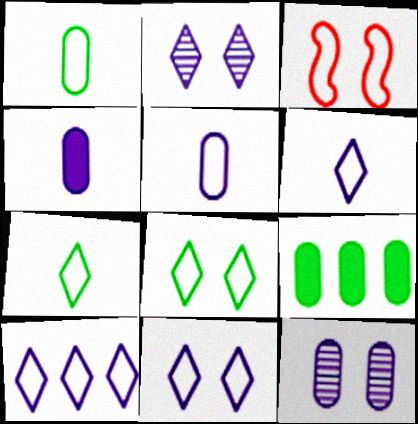[[1, 3, 10], 
[6, 10, 11]]